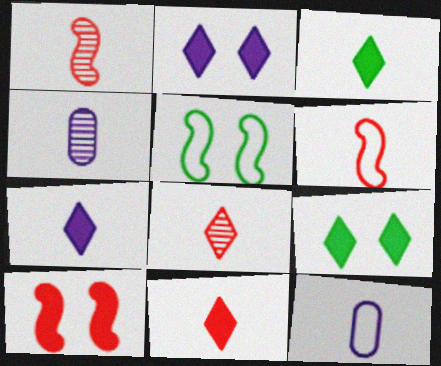[[1, 3, 12], 
[3, 4, 6], 
[3, 7, 11]]